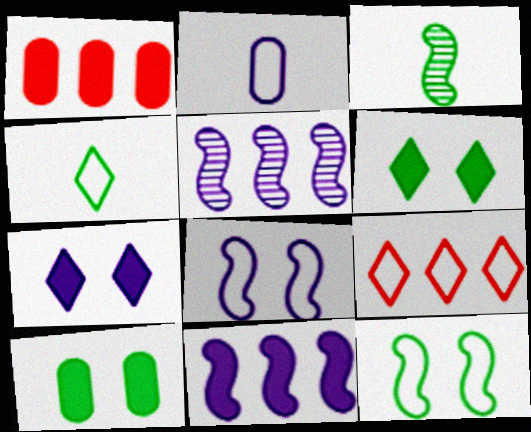[[2, 5, 7], 
[2, 9, 12]]